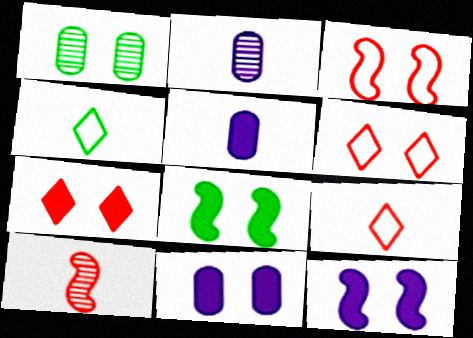[[1, 6, 12], 
[4, 5, 10], 
[7, 8, 11]]